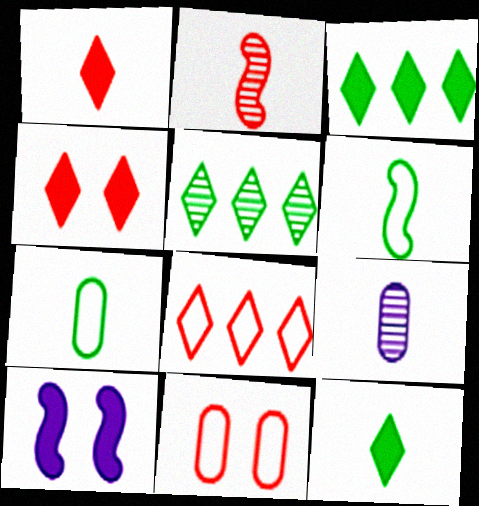[[1, 6, 9]]